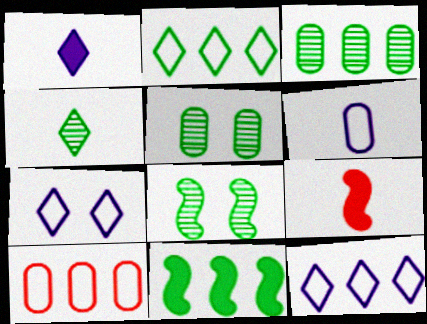[[1, 8, 10], 
[2, 3, 11], 
[3, 4, 8], 
[3, 7, 9], 
[4, 6, 9], 
[5, 9, 12]]